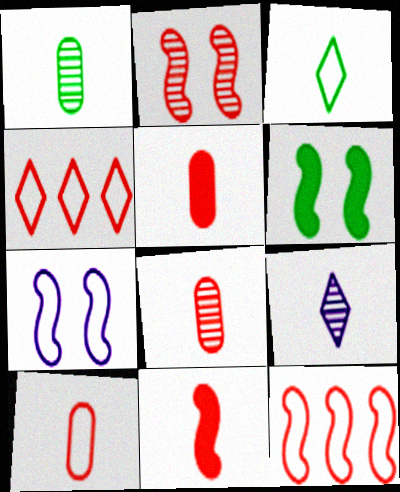[[2, 4, 5], 
[2, 6, 7], 
[2, 11, 12], 
[5, 8, 10]]